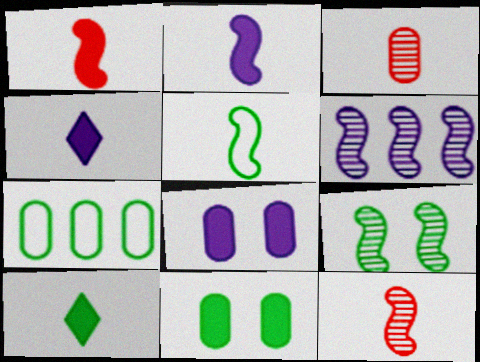[[2, 5, 12], 
[3, 4, 5], 
[3, 7, 8], 
[6, 9, 12], 
[7, 9, 10]]